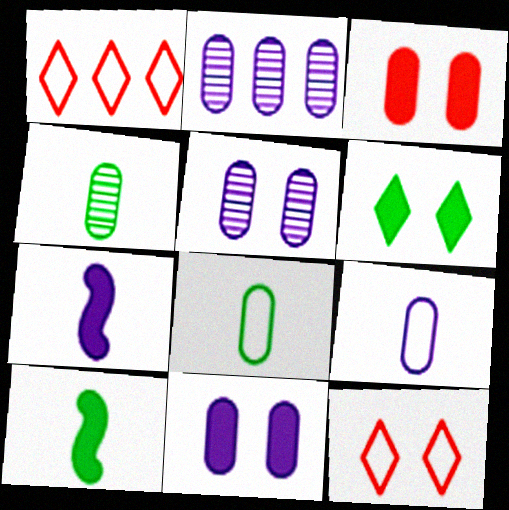[[1, 5, 10], 
[2, 3, 8], 
[2, 9, 11], 
[2, 10, 12]]